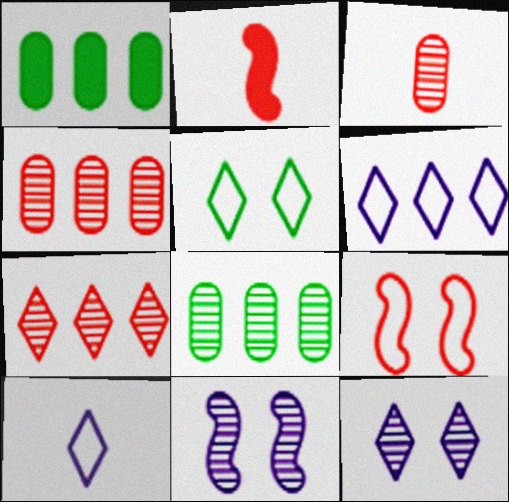[]